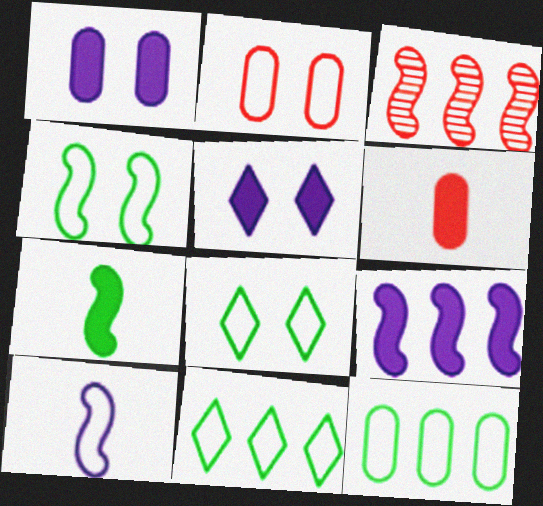[[2, 10, 11]]